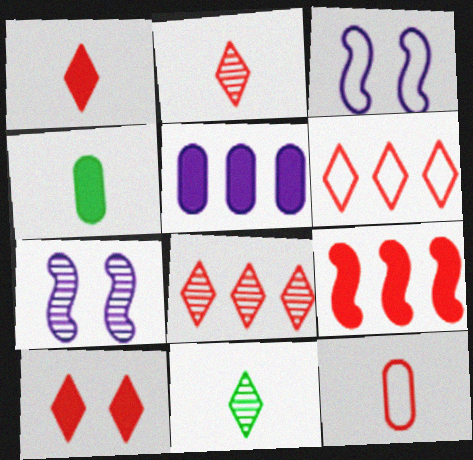[[2, 6, 10], 
[3, 4, 8], 
[4, 6, 7]]